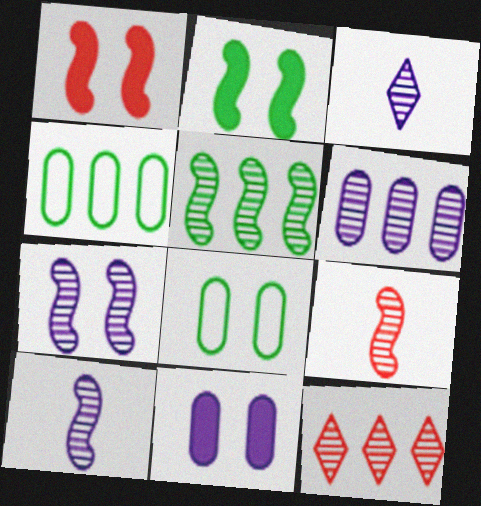[[1, 3, 4], 
[3, 6, 7], 
[5, 6, 12], 
[5, 7, 9]]